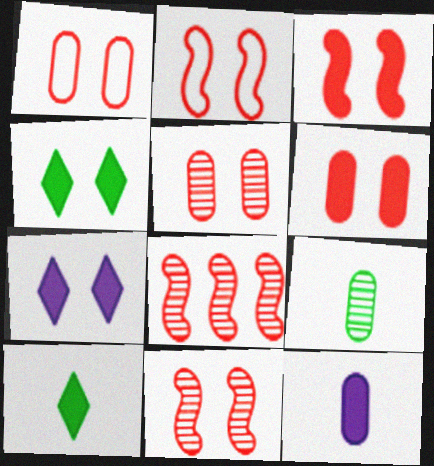[[1, 5, 6], 
[2, 3, 11]]